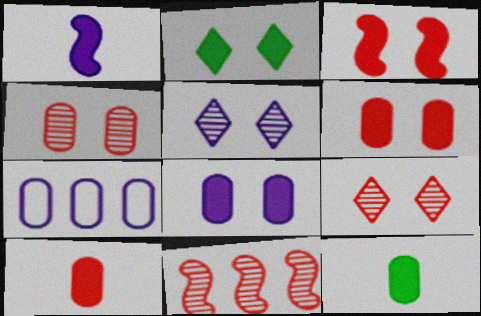[[1, 5, 7], 
[2, 3, 8], 
[4, 7, 12]]